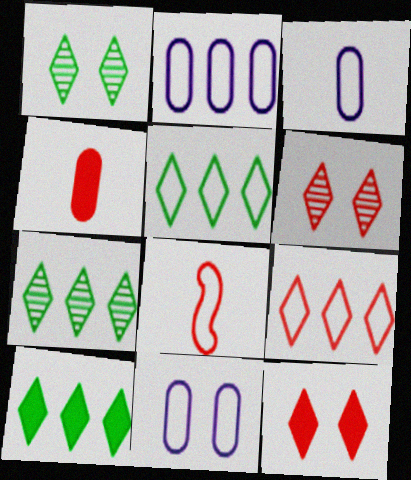[[2, 3, 11], 
[5, 7, 10], 
[5, 8, 11]]